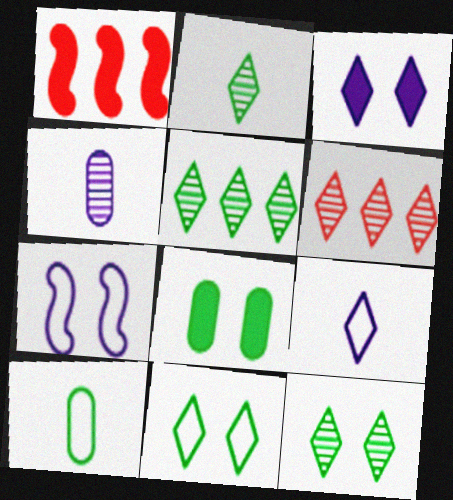[[1, 4, 11], 
[2, 5, 12]]